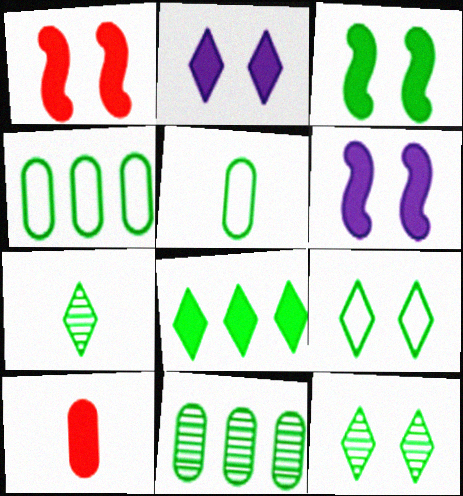[[1, 3, 6], 
[3, 4, 7], 
[6, 8, 10], 
[7, 8, 9]]